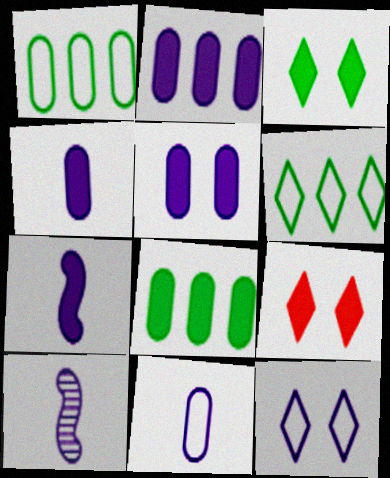[[1, 9, 10], 
[2, 4, 5], 
[2, 10, 12], 
[7, 8, 9]]